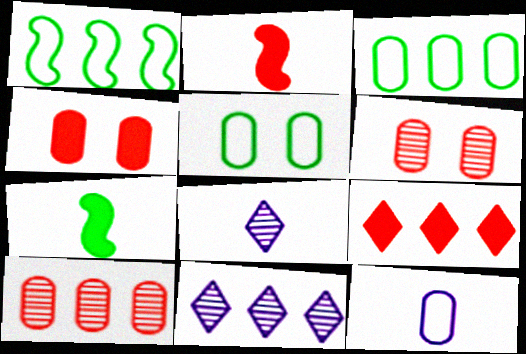[[1, 4, 8], 
[2, 4, 9], 
[2, 5, 11]]